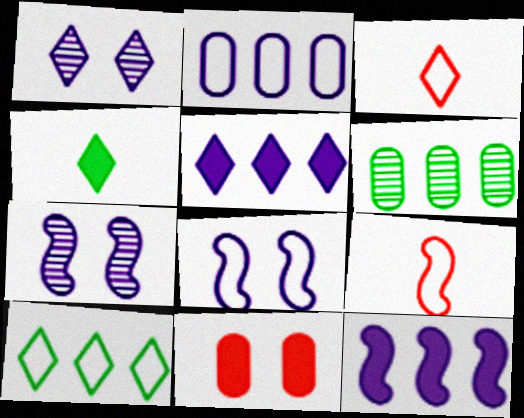[[4, 11, 12]]